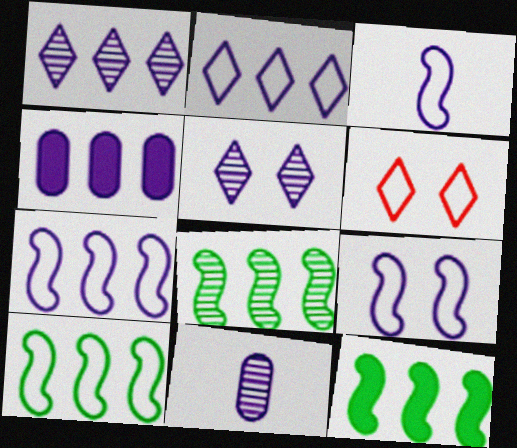[[1, 4, 7], 
[3, 4, 5], 
[3, 7, 9], 
[6, 11, 12], 
[8, 10, 12]]